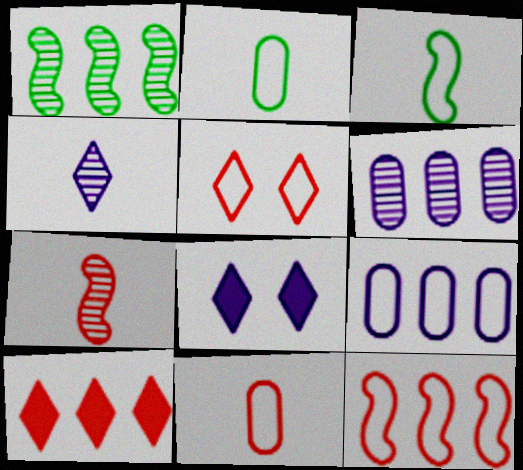[[1, 8, 11], 
[1, 9, 10], 
[3, 5, 9], 
[5, 11, 12]]